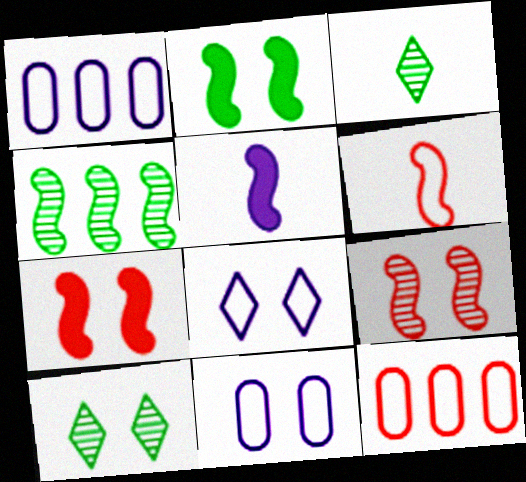[[1, 3, 7], 
[5, 10, 12], 
[7, 10, 11]]